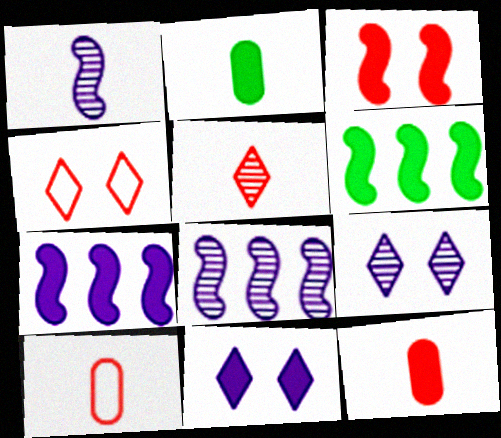[[2, 4, 8], 
[6, 9, 10], 
[6, 11, 12]]